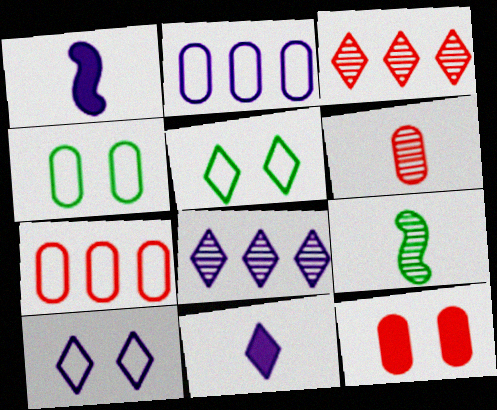[[1, 3, 4], 
[3, 5, 11], 
[6, 7, 12], 
[8, 10, 11]]